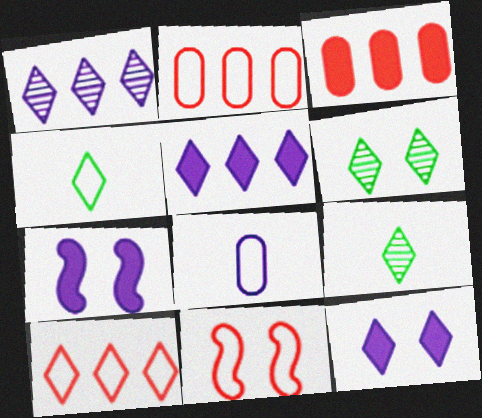[[1, 7, 8], 
[2, 7, 9], 
[9, 10, 12]]